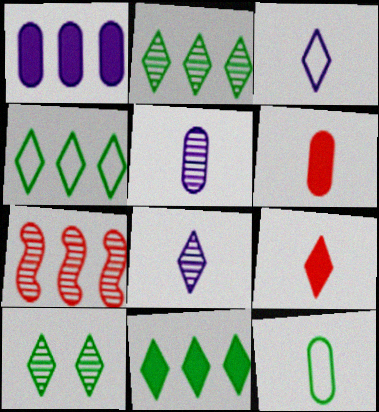[[1, 4, 7], 
[2, 4, 11], 
[5, 6, 12], 
[5, 7, 10]]